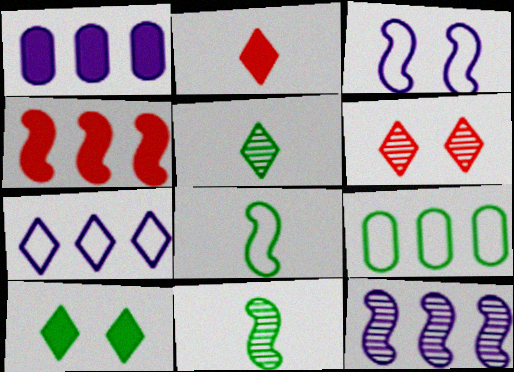[[1, 6, 8], 
[1, 7, 12], 
[3, 4, 11], 
[9, 10, 11]]